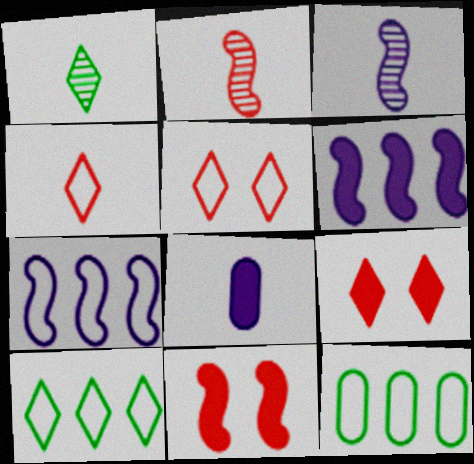[[3, 9, 12]]